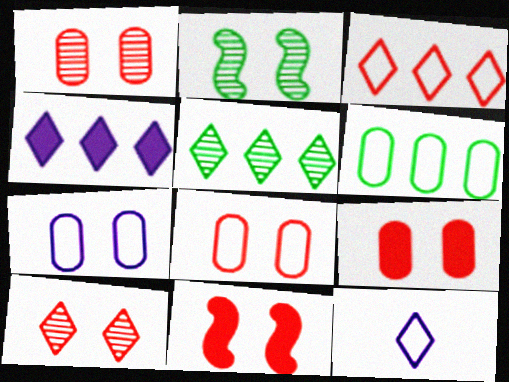[[1, 8, 9], 
[3, 4, 5], 
[8, 10, 11]]